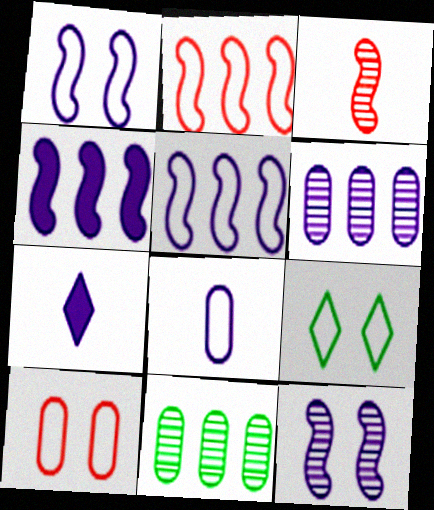[[1, 6, 7], 
[1, 9, 10], 
[2, 8, 9]]